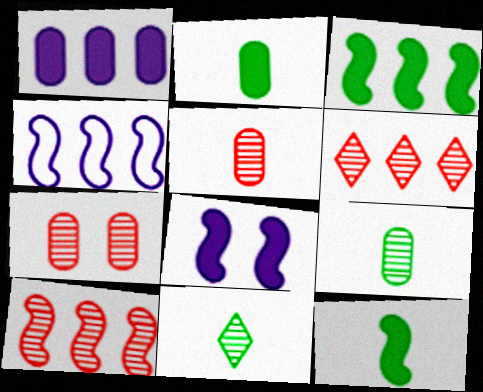[[3, 4, 10]]